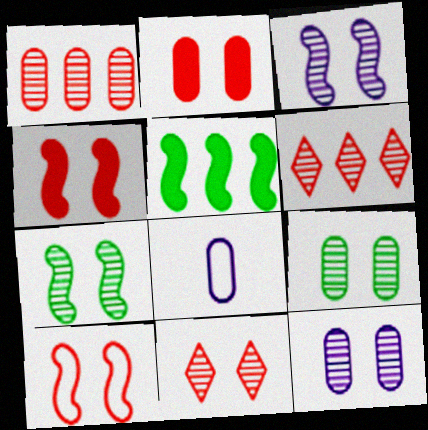[[2, 10, 11], 
[3, 9, 11], 
[5, 8, 11], 
[7, 11, 12]]